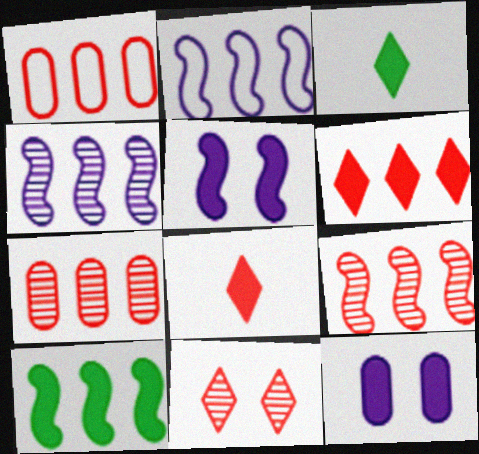[[1, 6, 9], 
[2, 9, 10], 
[8, 10, 12]]